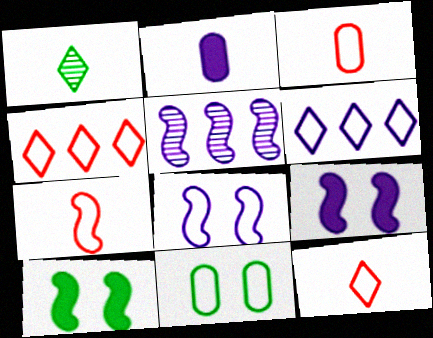[[1, 2, 7], 
[3, 7, 12], 
[5, 7, 10], 
[6, 7, 11]]